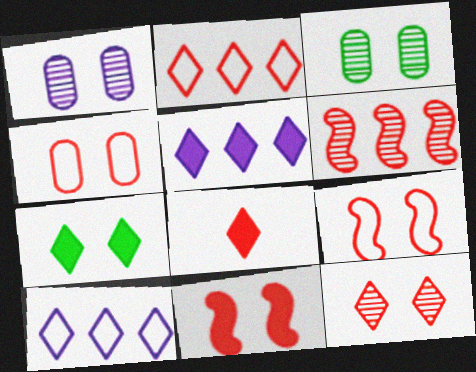[[1, 7, 9], 
[2, 8, 12], 
[4, 6, 8], 
[4, 11, 12], 
[5, 7, 8]]